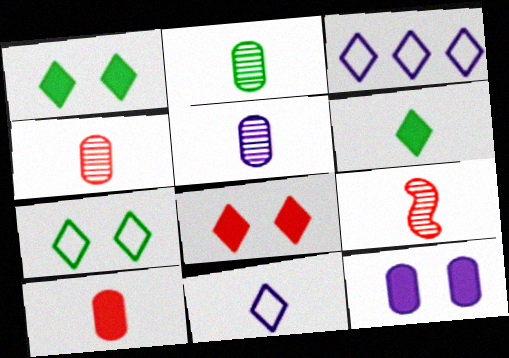[[2, 4, 5]]